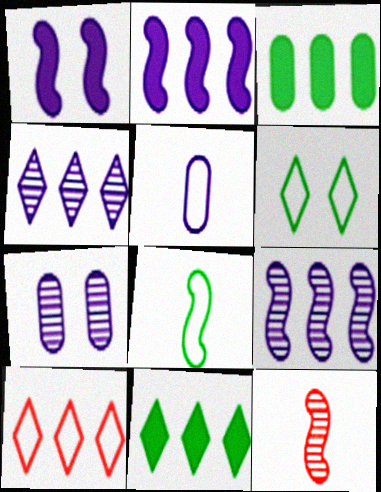[[1, 4, 5], 
[3, 9, 10], 
[4, 10, 11]]